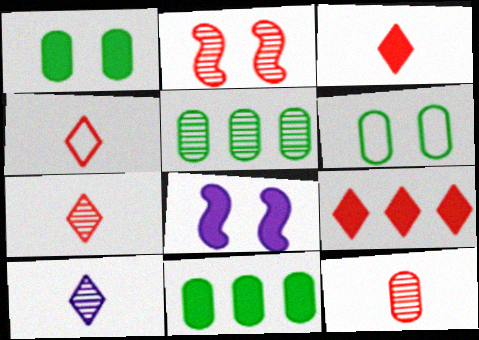[[2, 5, 10], 
[3, 4, 7], 
[3, 8, 11], 
[4, 5, 8]]